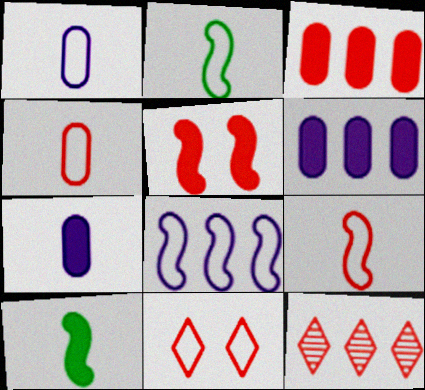[[4, 5, 12]]